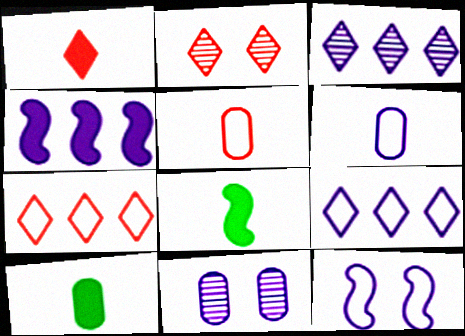[[1, 2, 7], 
[6, 9, 12], 
[7, 8, 11]]